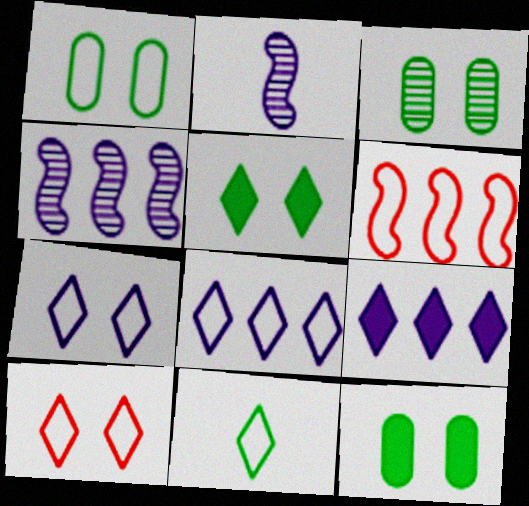[[1, 3, 12], 
[8, 10, 11]]